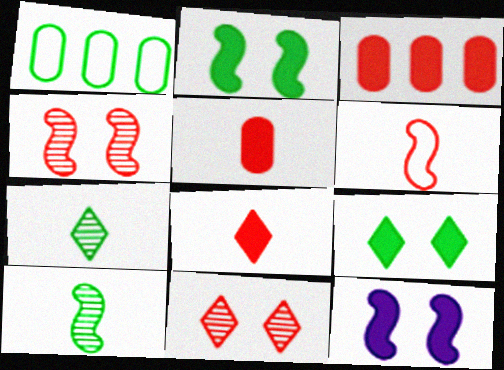[[1, 2, 7], 
[1, 9, 10], 
[3, 6, 11]]